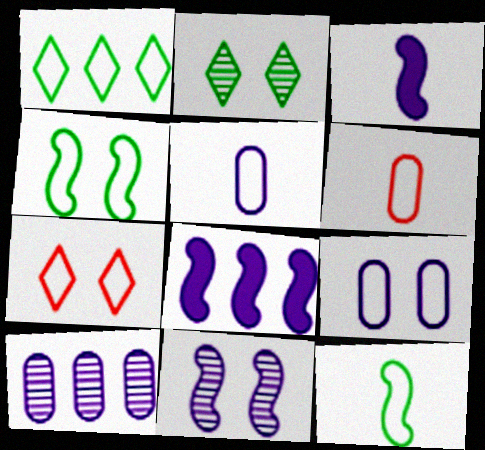[[2, 6, 8], 
[4, 7, 9]]